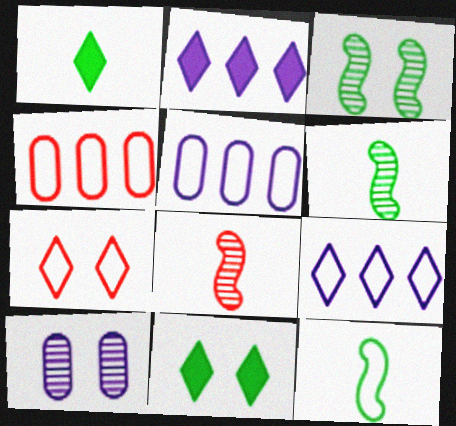[[5, 7, 12], 
[5, 8, 11]]